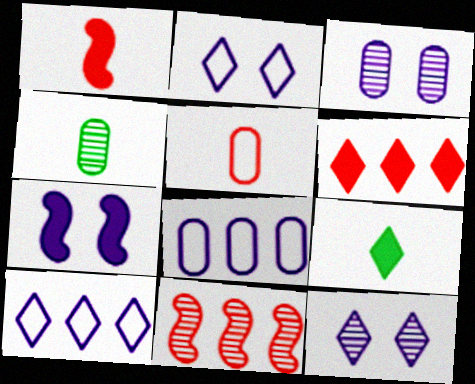[[2, 3, 7], 
[4, 11, 12]]